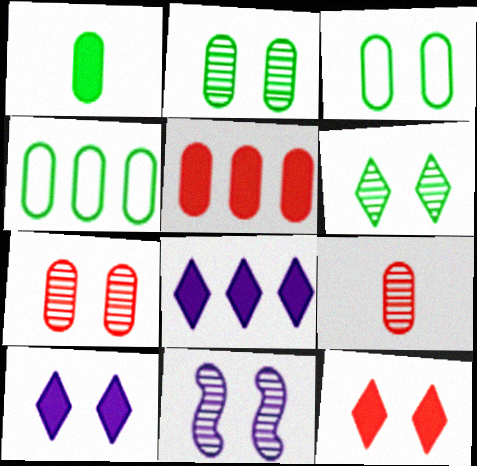[[1, 2, 4], 
[3, 11, 12], 
[6, 7, 11]]